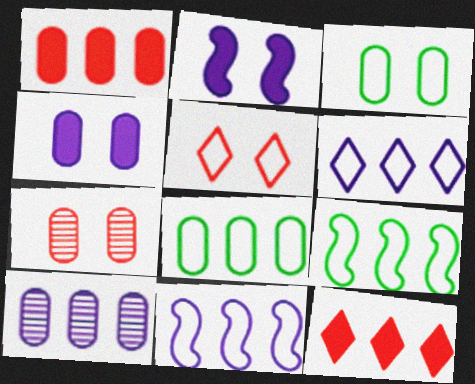[[1, 8, 10], 
[3, 4, 7], 
[9, 10, 12]]